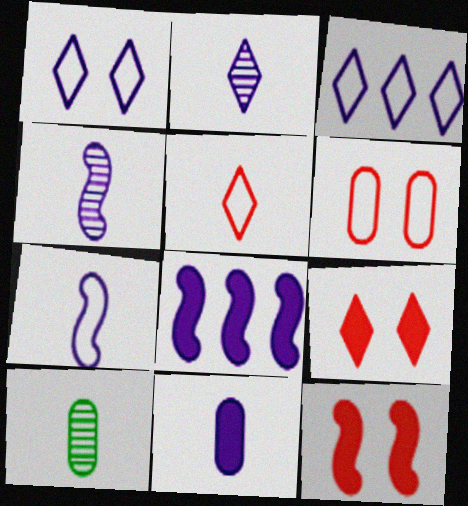[[2, 7, 11], 
[3, 10, 12]]